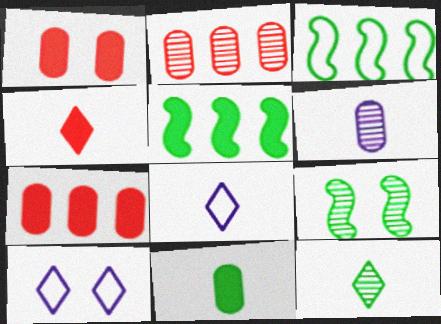[[1, 9, 10], 
[4, 8, 12], 
[7, 8, 9]]